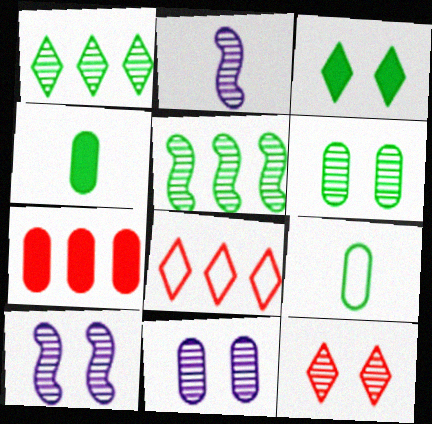[[3, 5, 9], 
[4, 8, 10], 
[6, 10, 12], 
[7, 9, 11]]